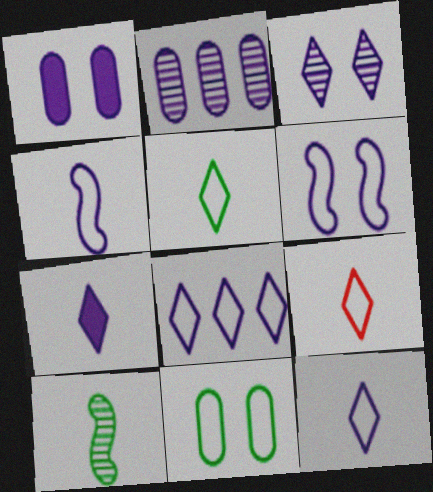[[1, 3, 6], 
[2, 6, 7], 
[3, 7, 8], 
[5, 9, 12]]